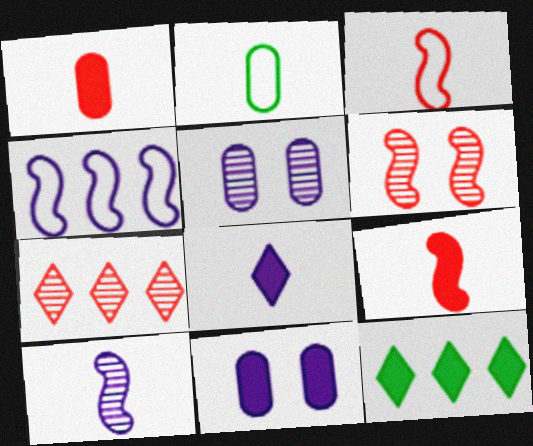[[3, 5, 12], 
[4, 5, 8], 
[9, 11, 12]]